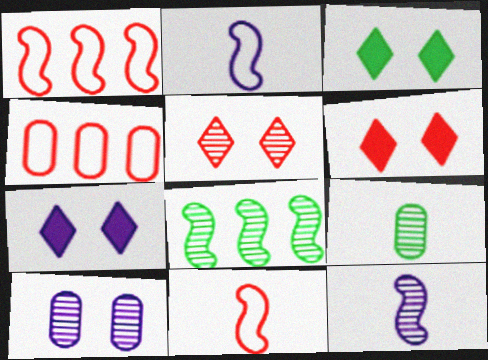[[1, 7, 9], 
[3, 4, 12], 
[3, 6, 7]]